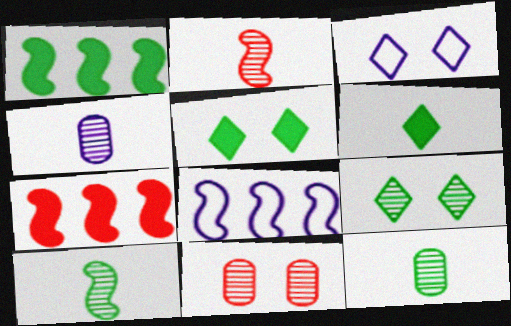[[3, 7, 12], 
[6, 8, 11]]